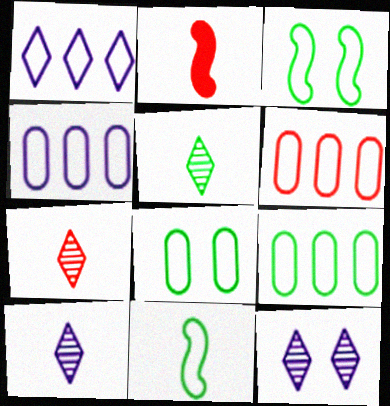[[2, 9, 12], 
[4, 6, 9], 
[5, 7, 10]]